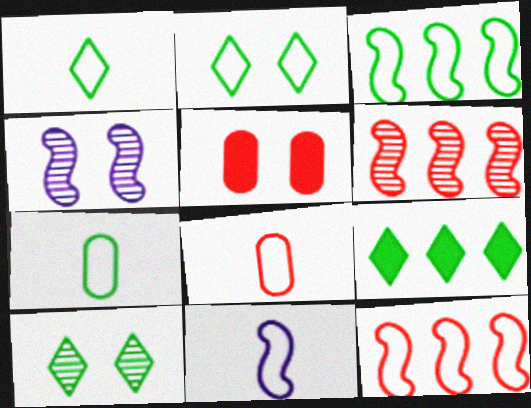[[1, 8, 11], 
[1, 9, 10], 
[2, 3, 7], 
[2, 4, 5], 
[4, 8, 9]]